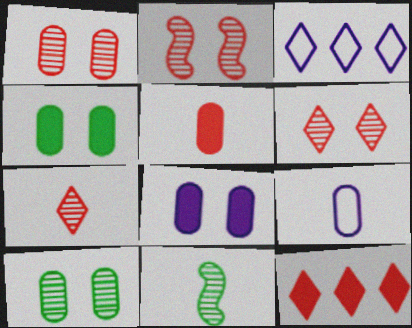[[1, 2, 6]]